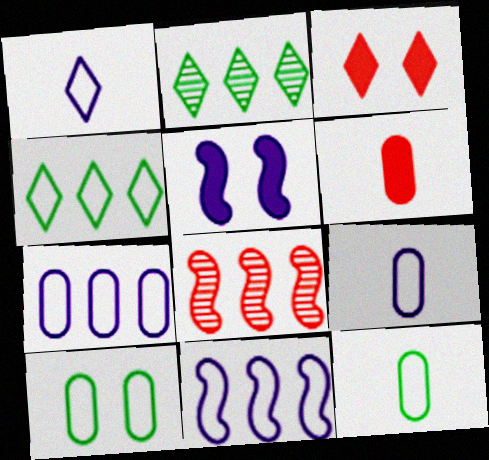[[1, 2, 3]]